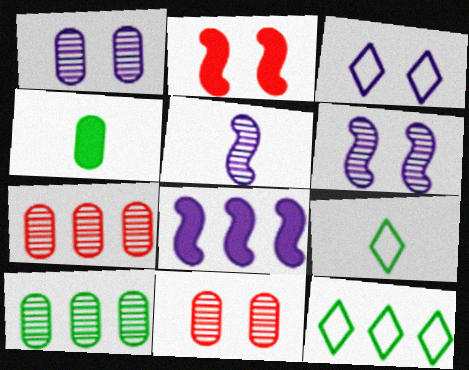[[7, 8, 12], 
[8, 9, 11]]